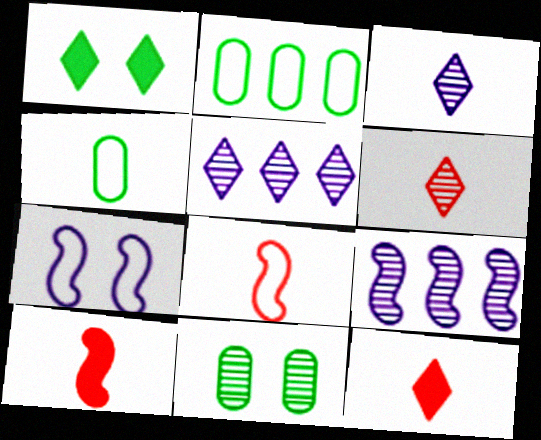[[3, 4, 10], 
[6, 9, 11]]